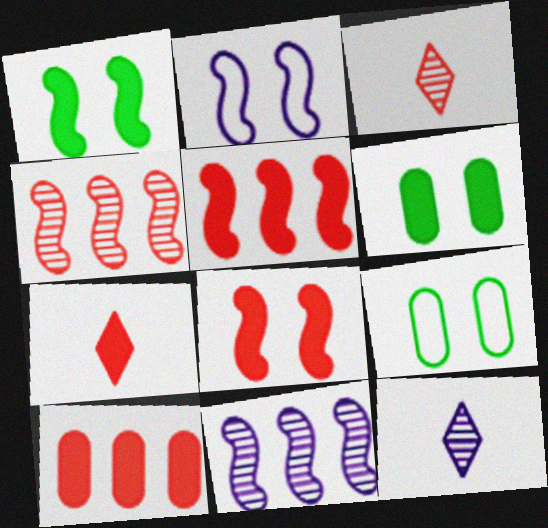[[5, 9, 12], 
[7, 8, 10], 
[7, 9, 11]]